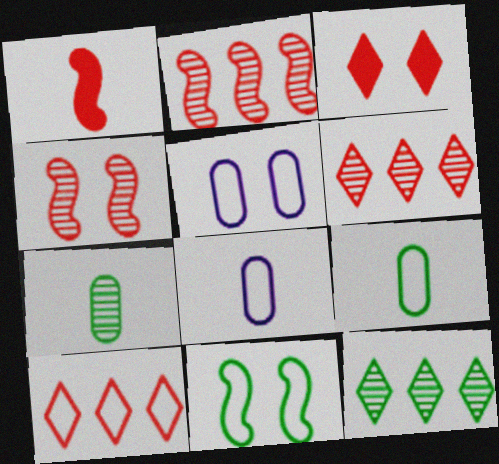[[1, 5, 12], 
[8, 10, 11]]